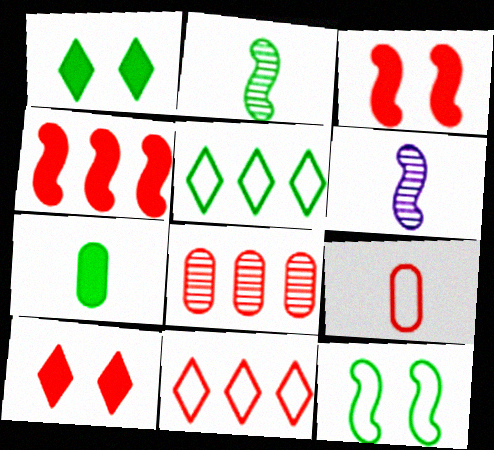[[4, 6, 12], 
[4, 8, 11]]